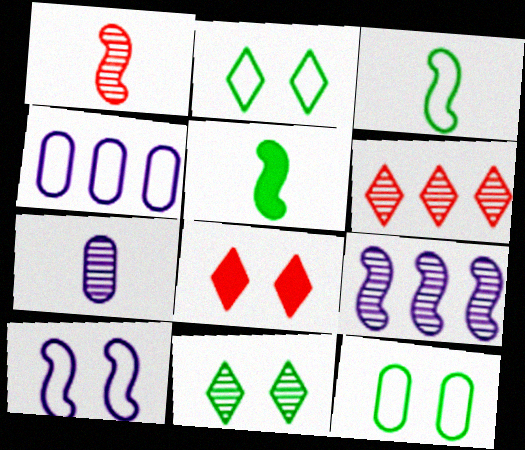[]